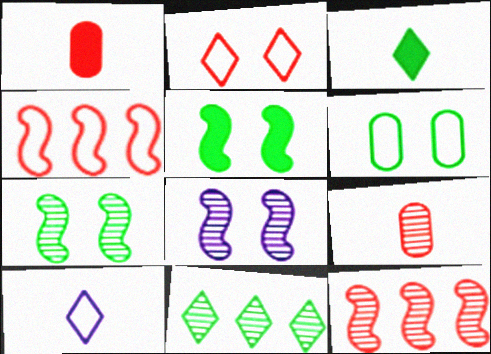[[1, 2, 12], 
[4, 6, 10], 
[8, 9, 11]]